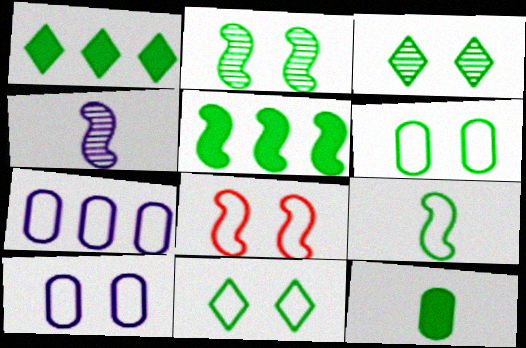[[2, 5, 9], 
[4, 5, 8], 
[8, 10, 11]]